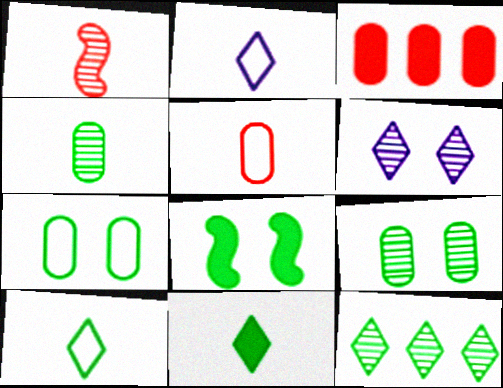[]